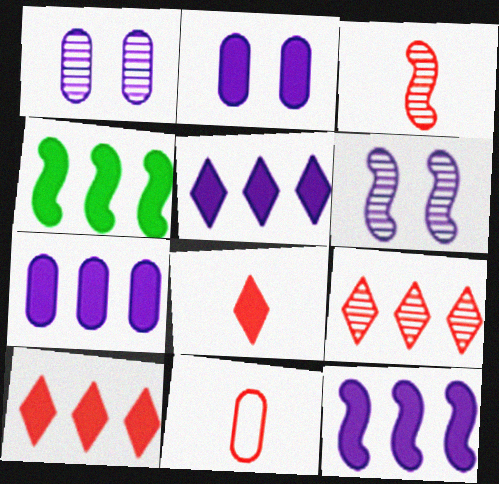[[2, 4, 8], 
[3, 8, 11], 
[4, 7, 10], 
[5, 7, 12]]